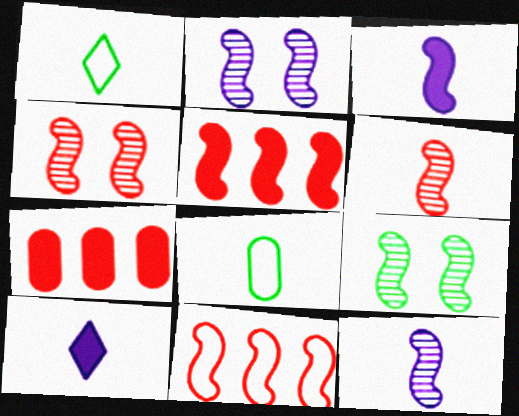[[1, 2, 7], 
[2, 4, 9], 
[3, 9, 11], 
[6, 8, 10]]